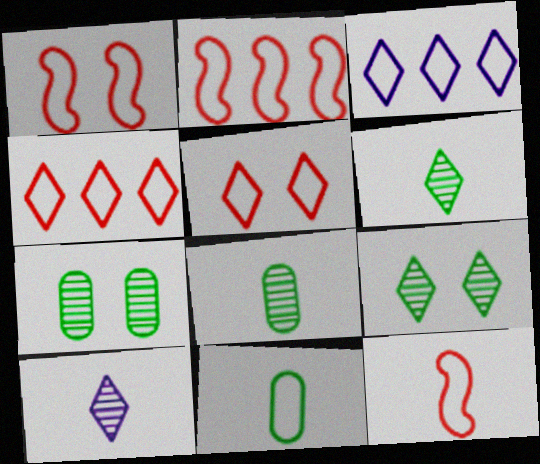[[1, 2, 12], 
[1, 3, 11]]